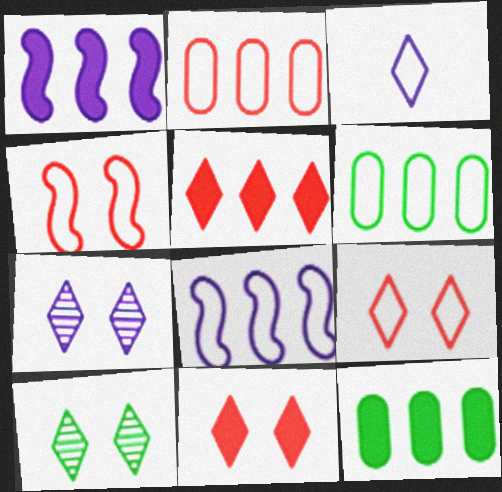[[1, 5, 12], 
[3, 4, 6], 
[3, 5, 10]]